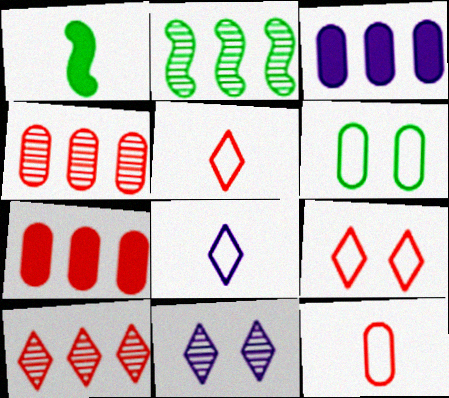[]